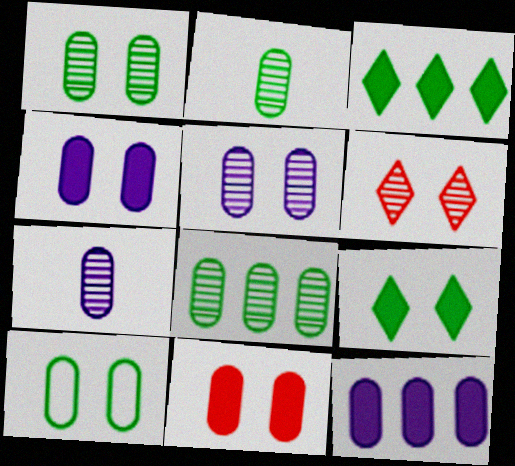[[1, 2, 8], 
[5, 10, 11]]